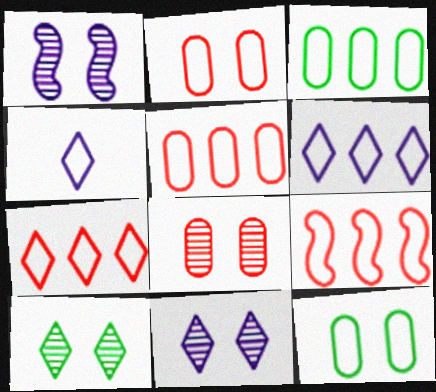[[1, 8, 10], 
[3, 6, 9], 
[4, 9, 12], 
[5, 7, 9]]